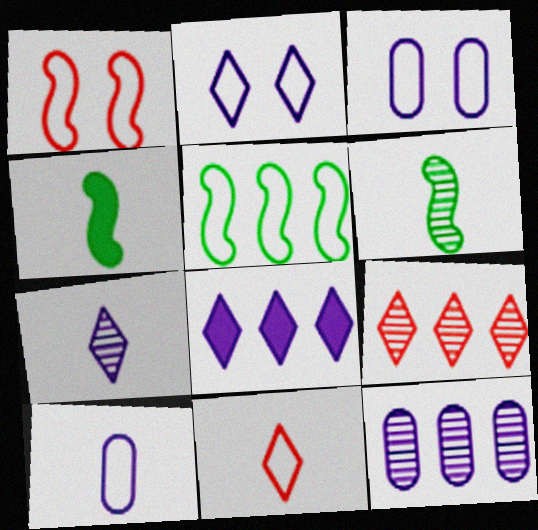[[2, 7, 8], 
[3, 4, 9], 
[3, 5, 11]]